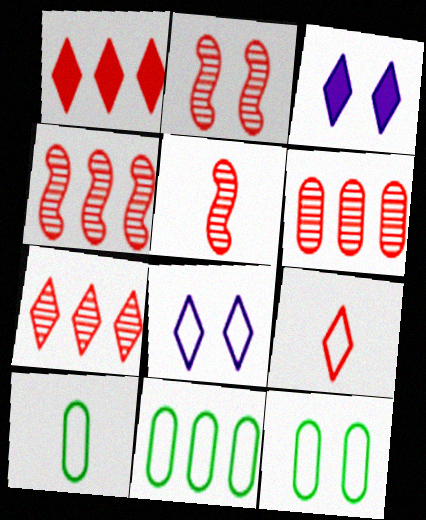[[2, 3, 12], 
[2, 4, 5], 
[3, 4, 10], 
[3, 5, 11], 
[4, 6, 7], 
[10, 11, 12]]